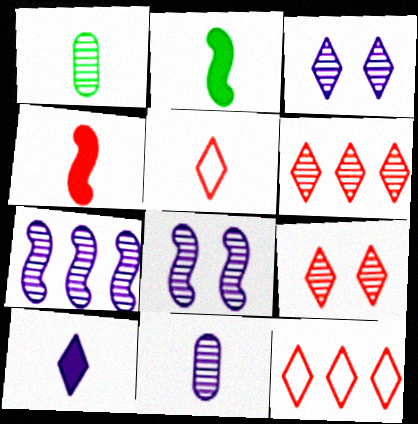[[1, 6, 8], 
[1, 7, 9], 
[2, 5, 11], 
[3, 7, 11]]